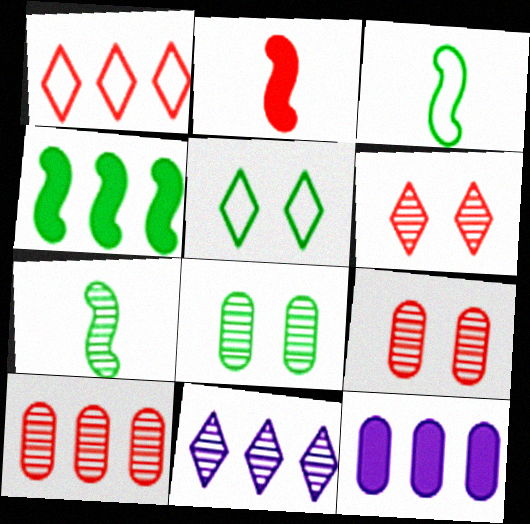[[1, 2, 9], 
[3, 6, 12], 
[7, 9, 11]]